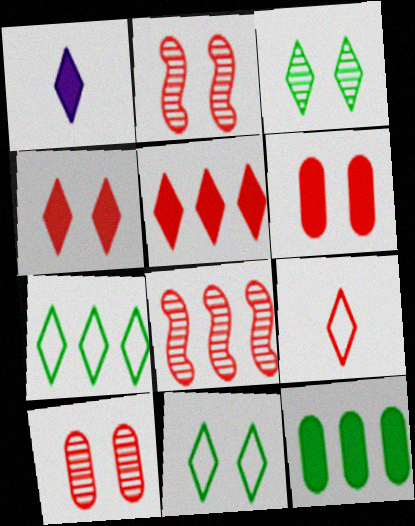[[6, 8, 9]]